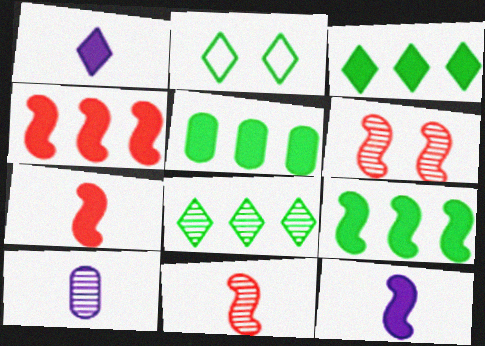[[2, 4, 10], 
[3, 5, 9], 
[6, 8, 10]]